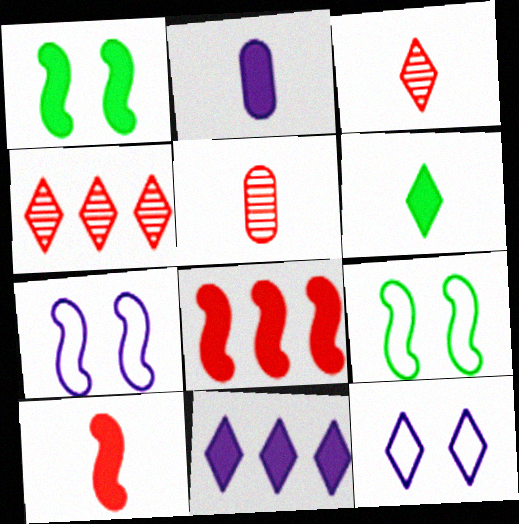[[2, 4, 9], 
[2, 6, 10], 
[4, 6, 12], 
[5, 9, 11]]